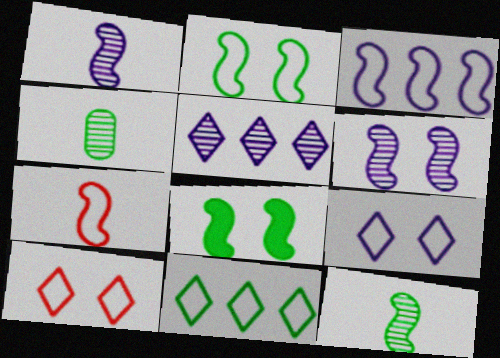[[2, 3, 7], 
[4, 8, 11]]